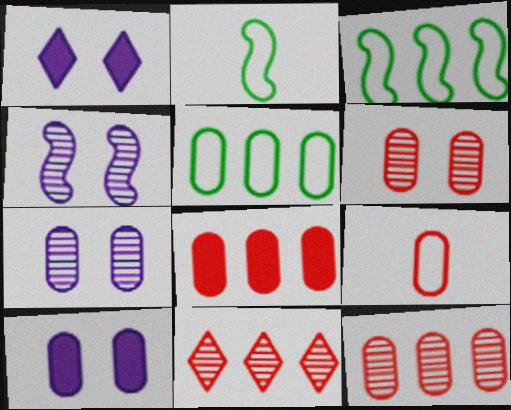[[1, 2, 12], 
[2, 10, 11], 
[6, 8, 9]]